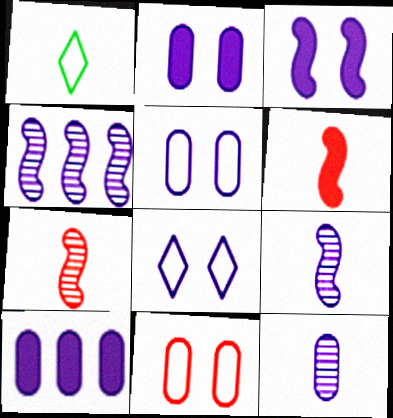[[1, 6, 12], 
[5, 10, 12], 
[8, 9, 10]]